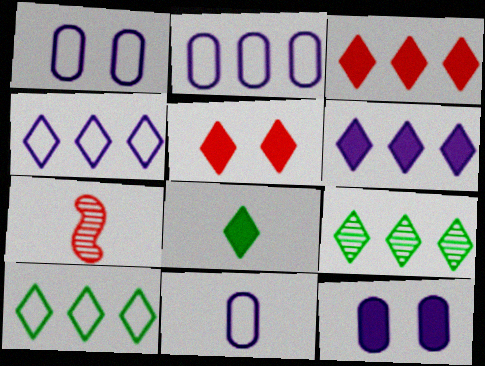[[1, 2, 11], 
[3, 4, 9], 
[5, 6, 8], 
[7, 8, 11], 
[7, 10, 12]]